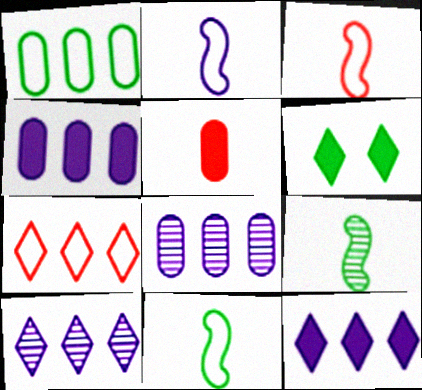[[1, 6, 9], 
[2, 3, 11], 
[3, 6, 8]]